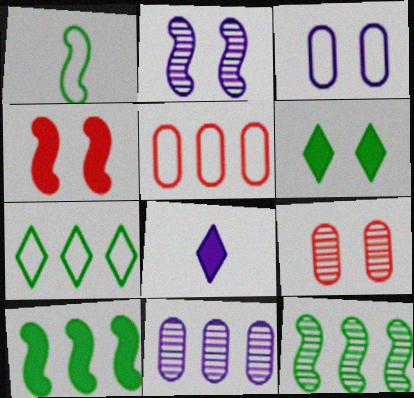[]